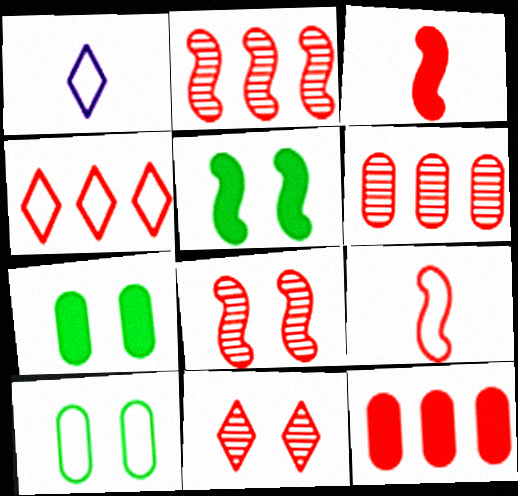[[1, 2, 7], 
[1, 5, 6], 
[2, 4, 12], 
[9, 11, 12]]